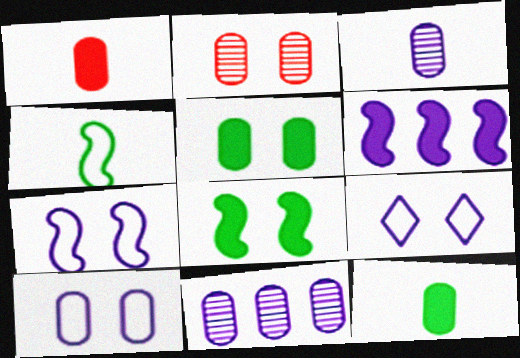[[2, 5, 10], 
[2, 8, 9], 
[3, 6, 9], 
[7, 9, 10]]